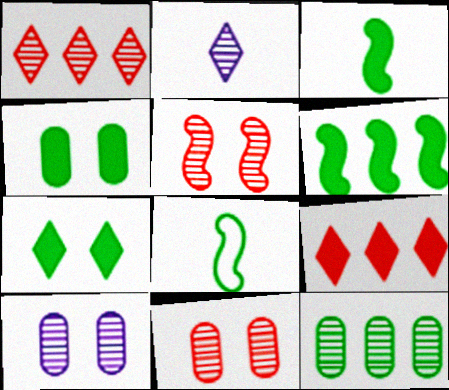[[2, 5, 12], 
[7, 8, 12], 
[8, 9, 10]]